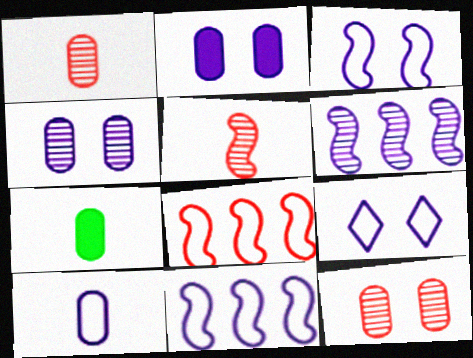[[1, 7, 10], 
[9, 10, 11]]